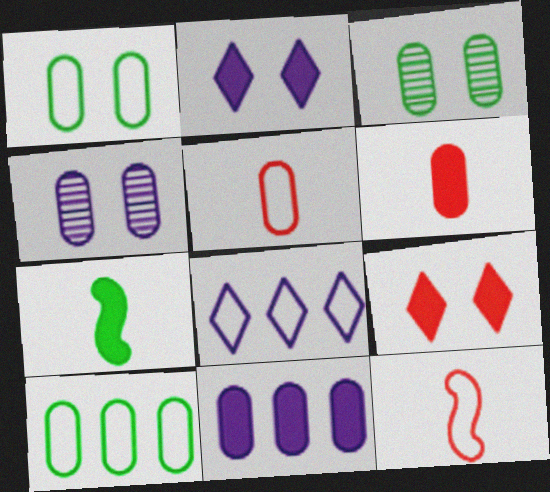[[1, 8, 12], 
[3, 5, 11], 
[4, 6, 10], 
[7, 9, 11]]